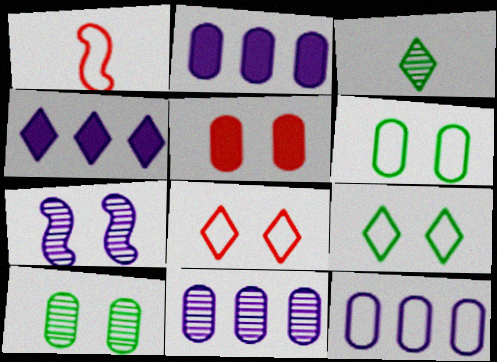[[1, 4, 10], 
[1, 9, 12], 
[2, 11, 12], 
[3, 4, 8], 
[5, 7, 9]]